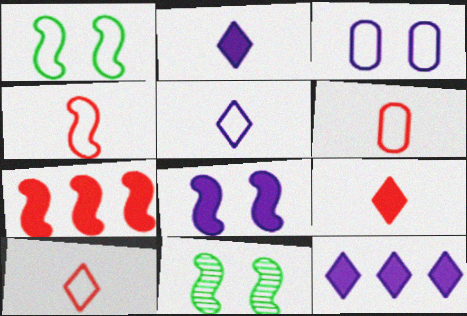[[4, 6, 10], 
[6, 11, 12]]